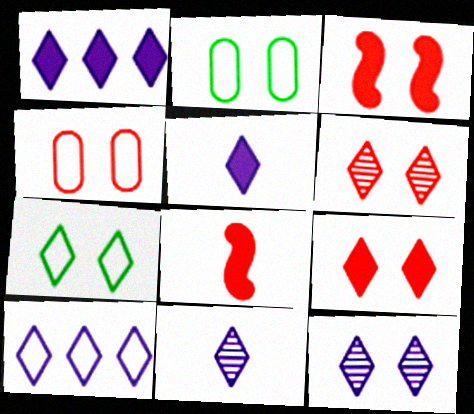[[2, 3, 12], 
[3, 4, 6], 
[5, 10, 12], 
[7, 9, 12]]